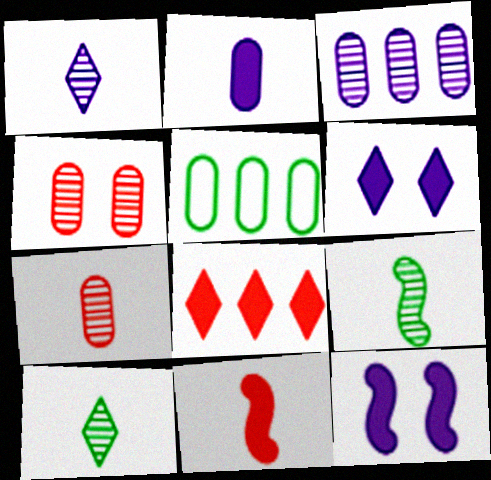[[1, 7, 9], 
[2, 4, 5]]